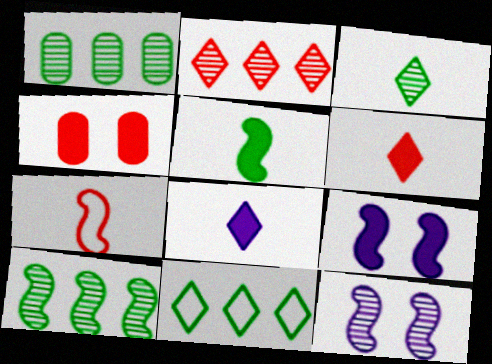[[2, 4, 7], 
[7, 9, 10]]